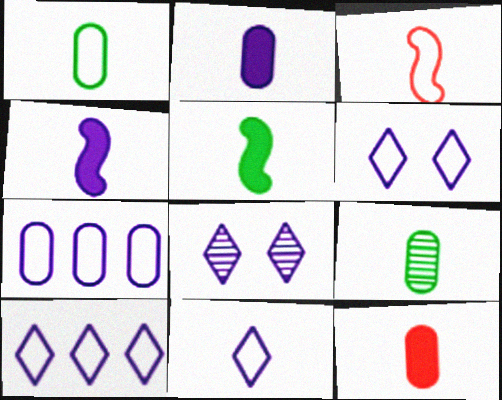[[1, 3, 11], 
[4, 7, 8], 
[6, 10, 11]]